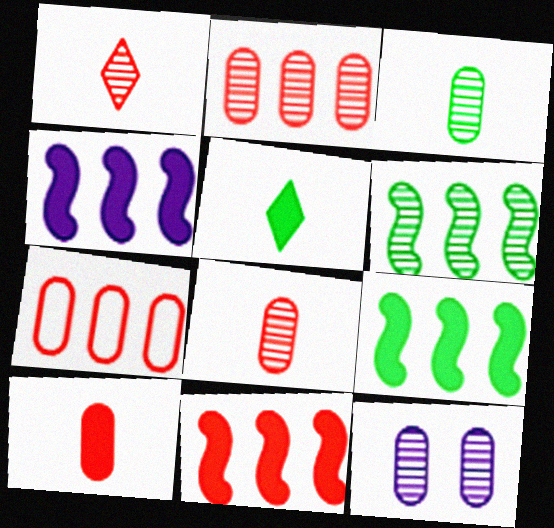[[1, 6, 12], 
[2, 3, 12], 
[4, 9, 11]]